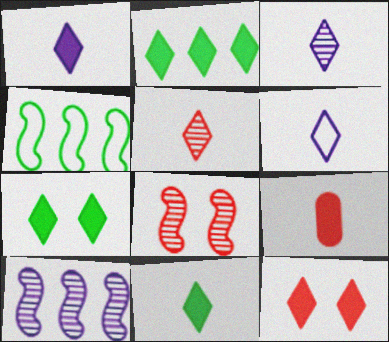[[1, 2, 12], 
[1, 3, 6], 
[2, 7, 11], 
[5, 6, 11]]